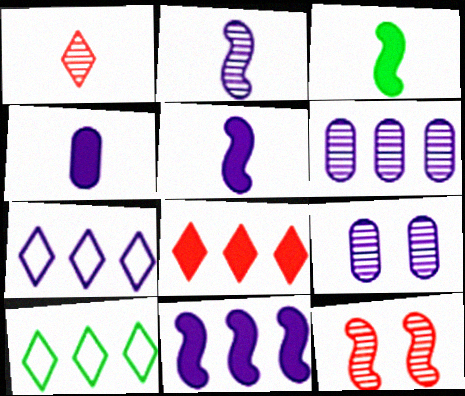[[4, 10, 12], 
[5, 7, 9], 
[6, 7, 11]]